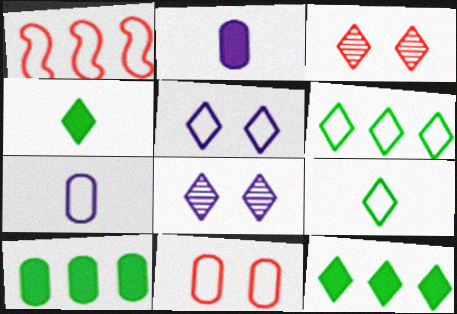[]